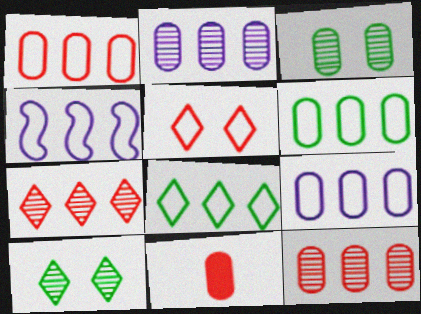[[1, 4, 8], 
[1, 6, 9], 
[3, 9, 11], 
[4, 10, 11]]